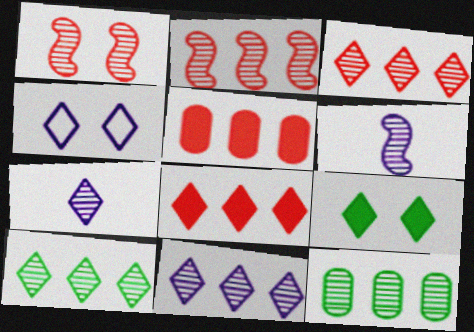[[1, 7, 12], 
[2, 11, 12], 
[3, 10, 11]]